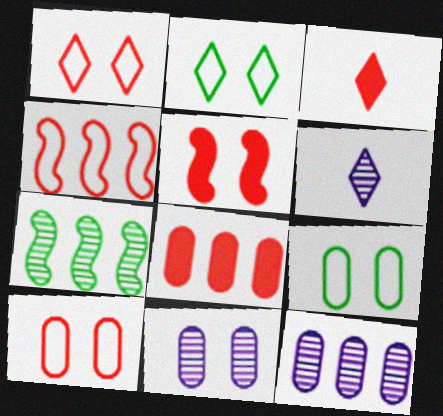[[2, 5, 11], 
[3, 5, 8]]